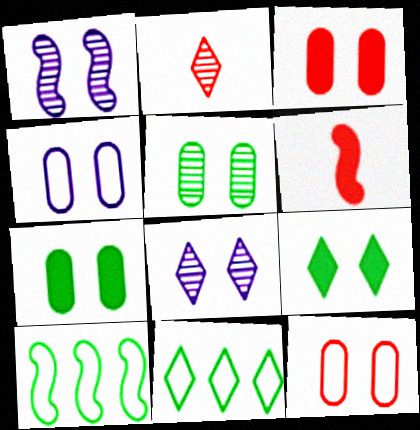[[1, 6, 10], 
[1, 9, 12], 
[3, 4, 5]]